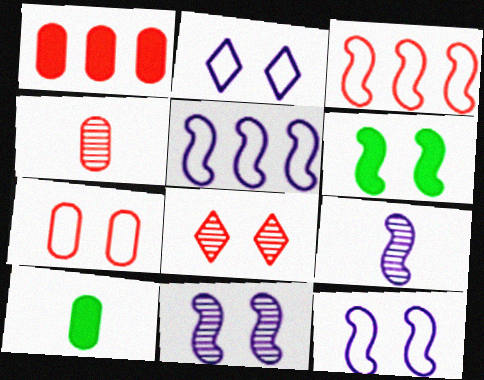[[1, 4, 7], 
[3, 6, 9], 
[5, 8, 10]]